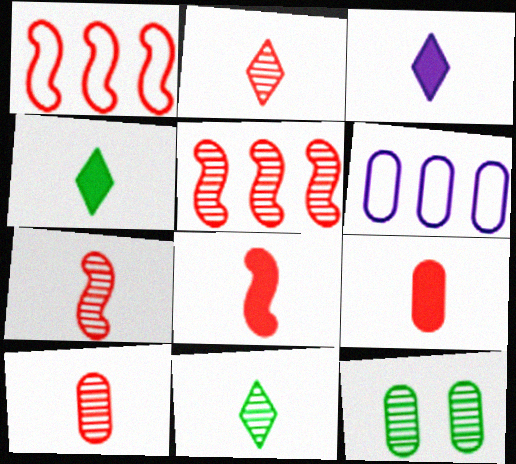[[1, 3, 12], 
[2, 7, 10], 
[6, 9, 12]]